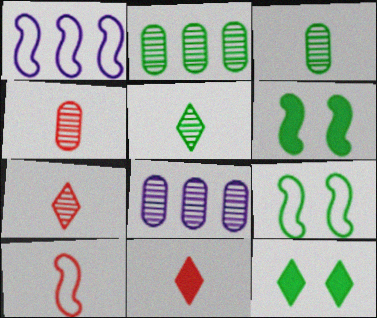[[1, 4, 12], 
[1, 9, 10], 
[4, 10, 11], 
[8, 9, 11], 
[8, 10, 12]]